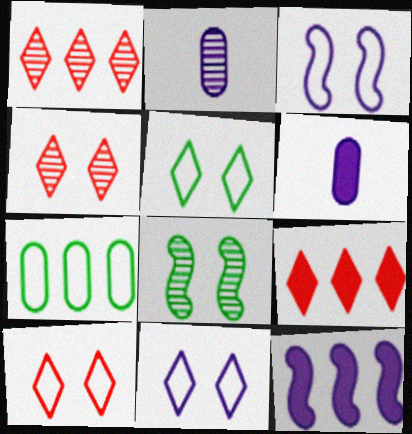[[1, 2, 8], 
[1, 7, 12], 
[2, 11, 12], 
[5, 10, 11]]